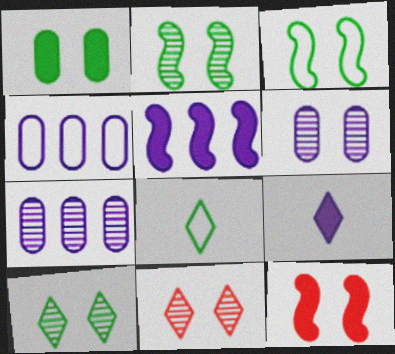[[1, 3, 10], 
[2, 6, 11], 
[7, 8, 12]]